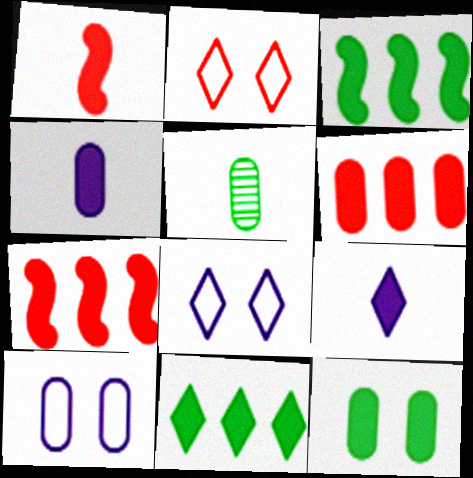[[4, 6, 12], 
[5, 6, 10], 
[5, 7, 8], 
[7, 9, 12]]